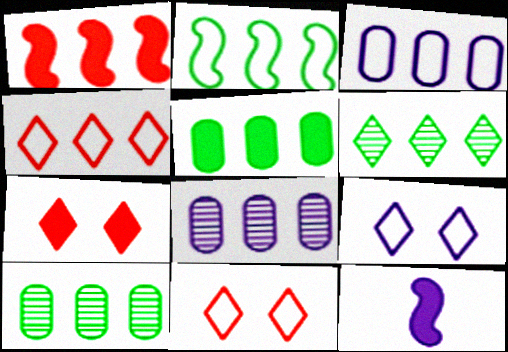[[1, 3, 6], 
[2, 3, 4], 
[2, 5, 6], 
[5, 7, 12], 
[8, 9, 12], 
[10, 11, 12]]